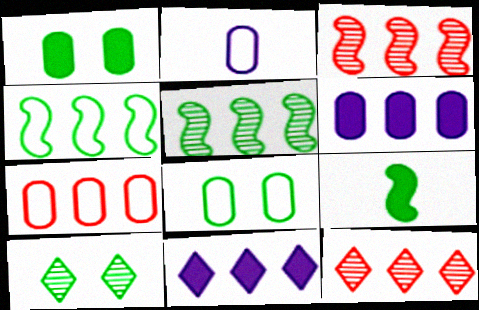[[2, 7, 8], 
[4, 6, 12], 
[5, 7, 11]]